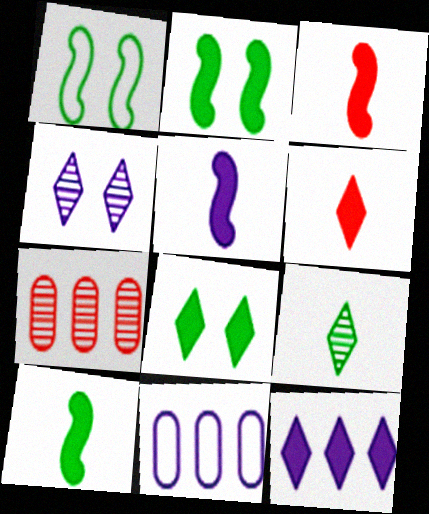[[3, 5, 10], 
[4, 5, 11], 
[6, 8, 12]]